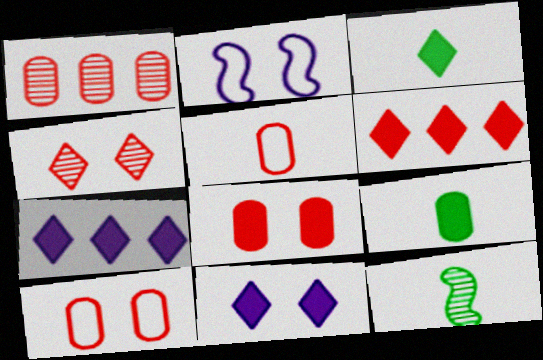[[1, 2, 3], 
[1, 5, 8], 
[3, 6, 11], 
[7, 10, 12]]